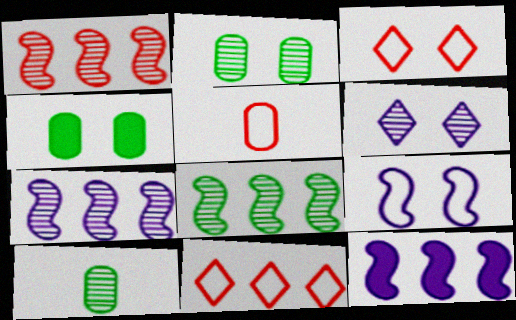[[1, 6, 10], 
[1, 7, 8], 
[3, 10, 12]]